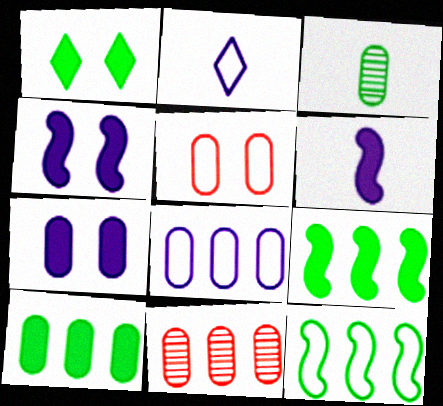[[1, 3, 12], 
[2, 5, 12], 
[8, 10, 11]]